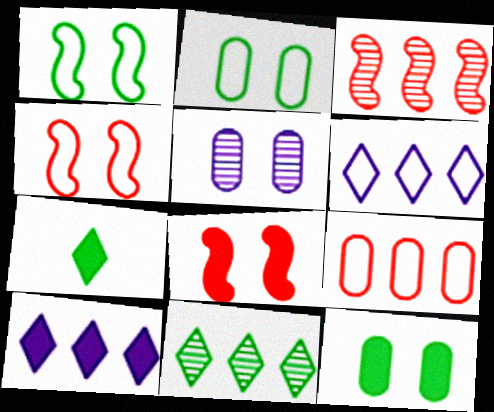[]